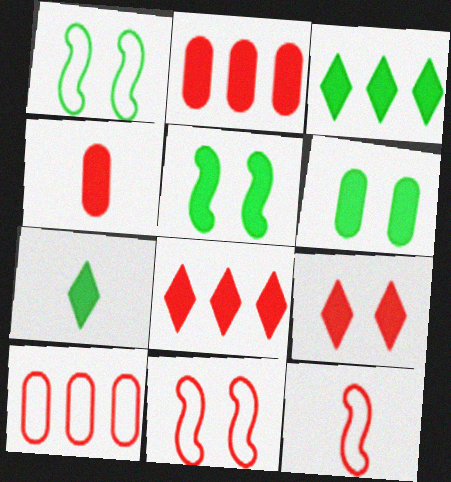[]